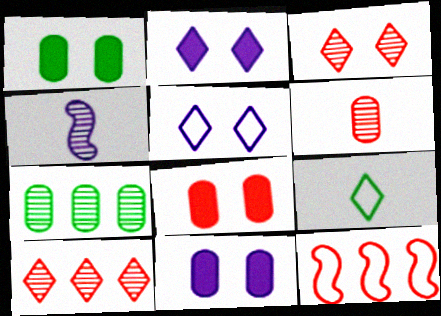[[1, 8, 11], 
[2, 9, 10], 
[3, 4, 7]]